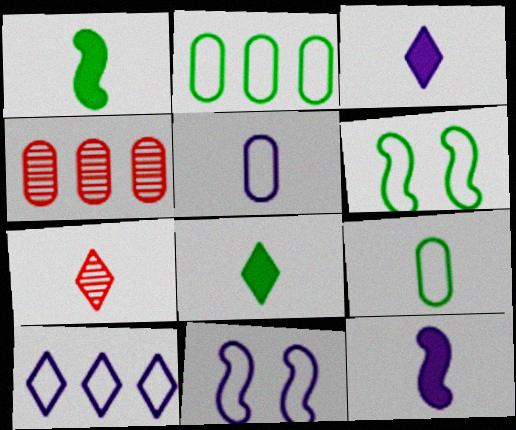[[1, 5, 7], 
[3, 4, 6], 
[4, 8, 11], 
[5, 10, 11], 
[7, 9, 12]]